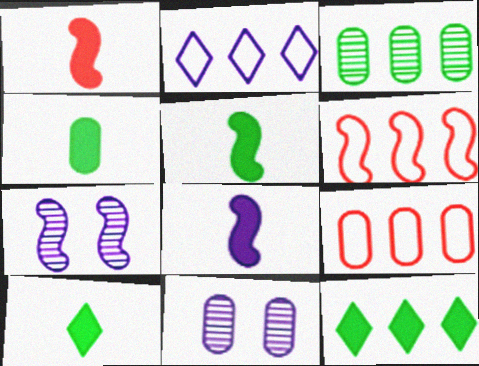[[1, 5, 8], 
[2, 8, 11], 
[4, 5, 10], 
[4, 9, 11], 
[5, 6, 7], 
[6, 10, 11], 
[7, 9, 10]]